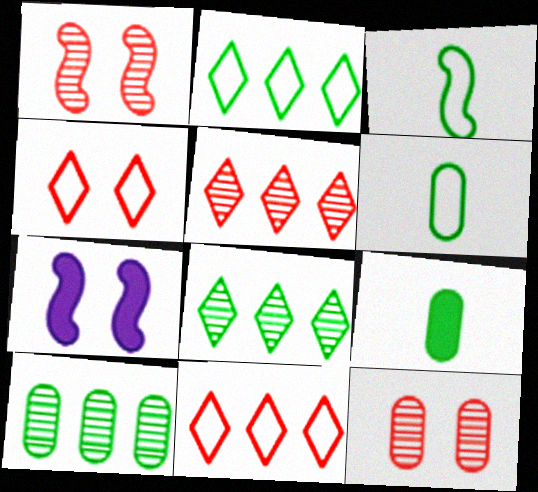[[5, 6, 7]]